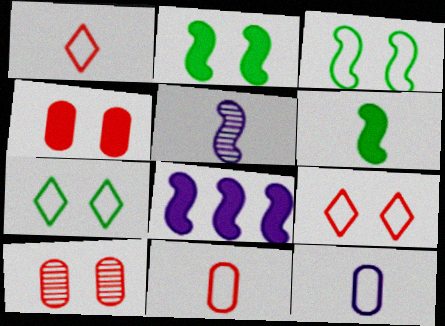[]